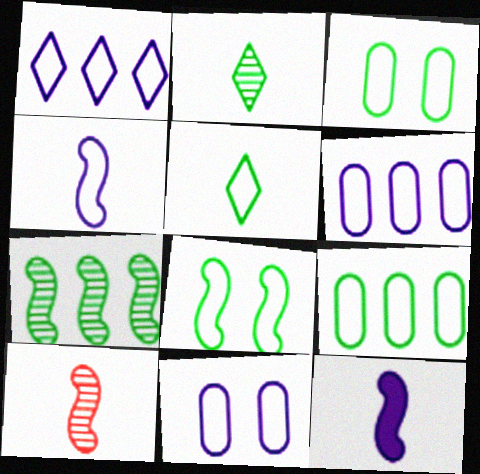[[1, 4, 11], 
[5, 8, 9]]